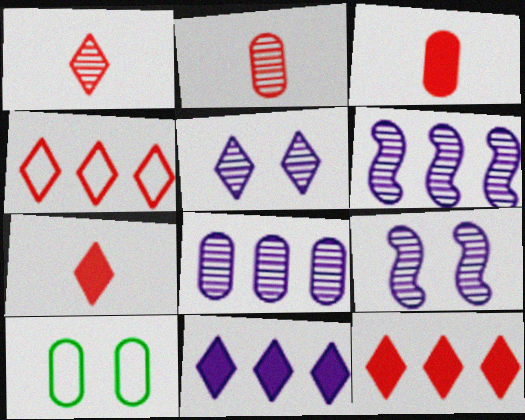[[3, 8, 10], 
[6, 7, 10]]